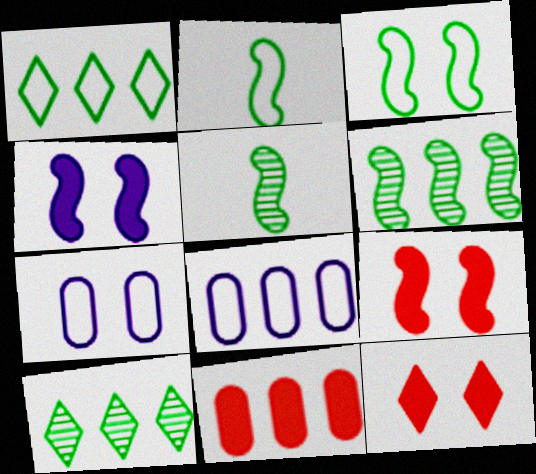[[5, 8, 12]]